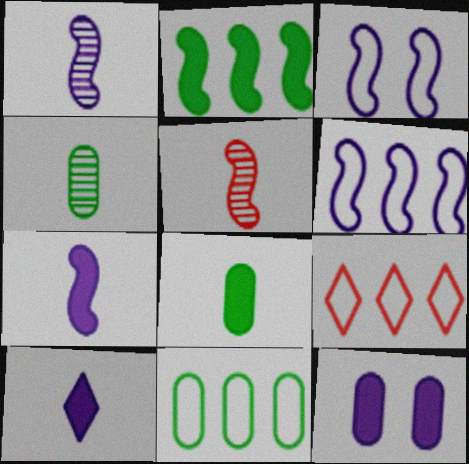[[2, 3, 5], 
[6, 9, 11]]